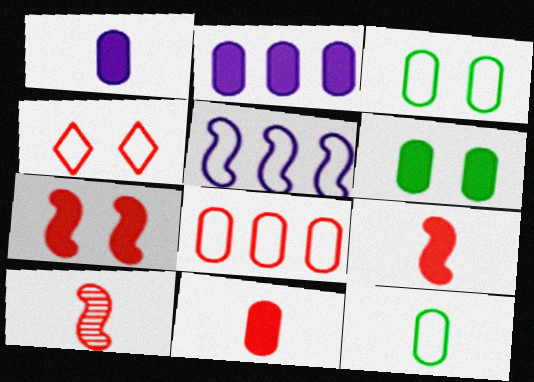[[2, 6, 11], 
[4, 5, 12]]